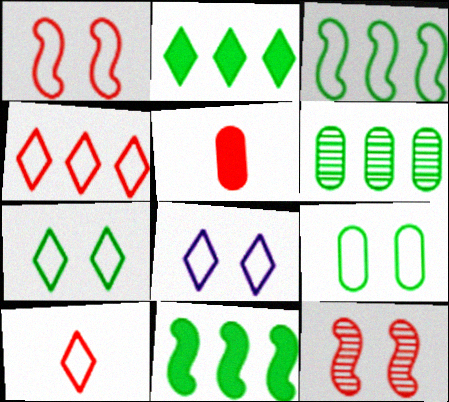[[1, 8, 9], 
[2, 3, 6], 
[4, 5, 12]]